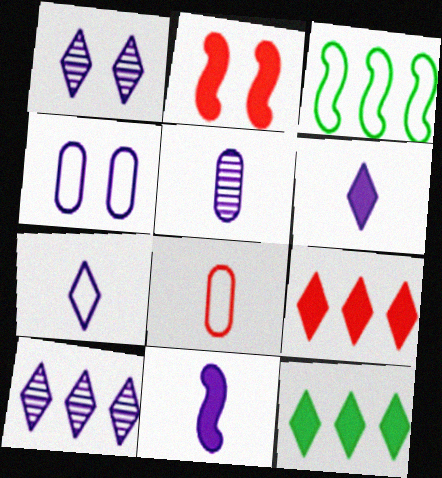[[4, 10, 11], 
[5, 7, 11]]